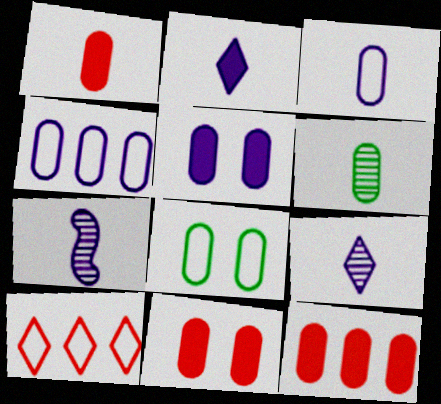[[1, 3, 6], 
[1, 11, 12], 
[2, 3, 7], 
[4, 6, 11]]